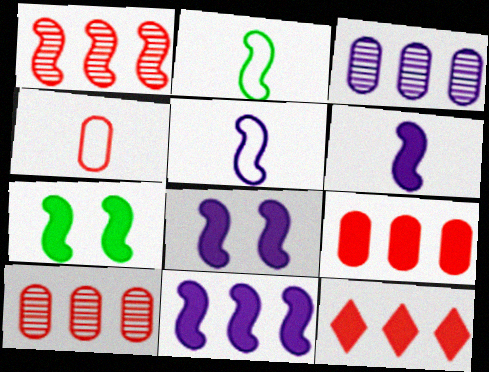[[1, 2, 8], 
[1, 5, 7], 
[6, 8, 11]]